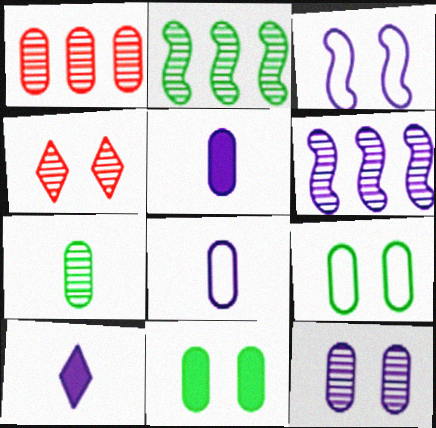[[1, 5, 9], 
[1, 7, 12], 
[1, 8, 11], 
[3, 4, 11], 
[4, 6, 7]]